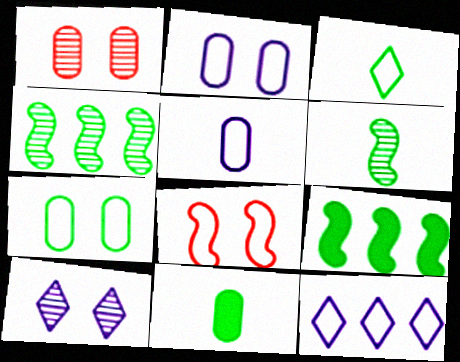[[3, 6, 11]]